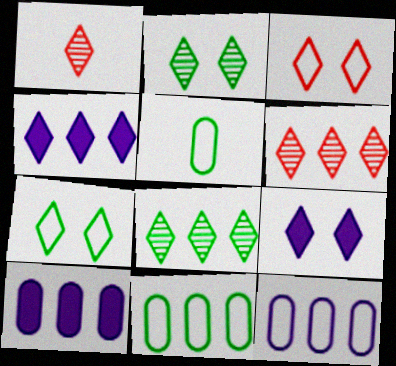[[1, 4, 7], 
[2, 3, 9]]